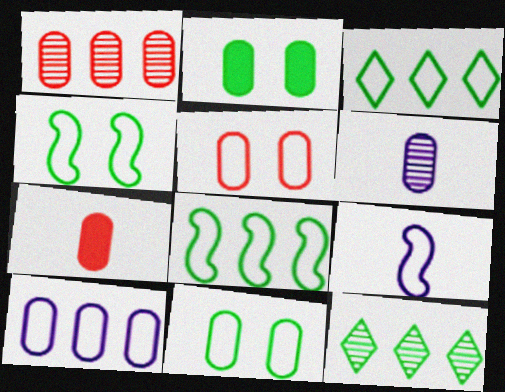[[1, 5, 7], 
[3, 5, 9]]